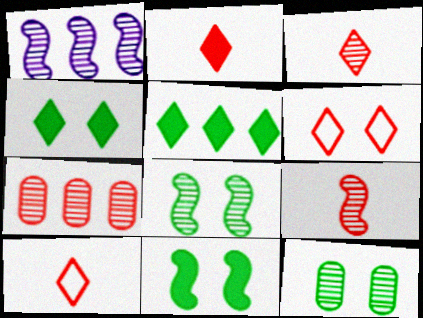[[1, 3, 12], 
[1, 8, 9], 
[2, 3, 10]]